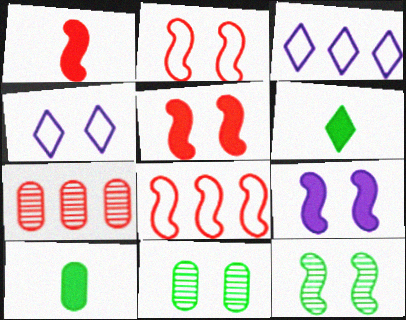[[1, 3, 11], 
[2, 9, 12], 
[4, 5, 11]]